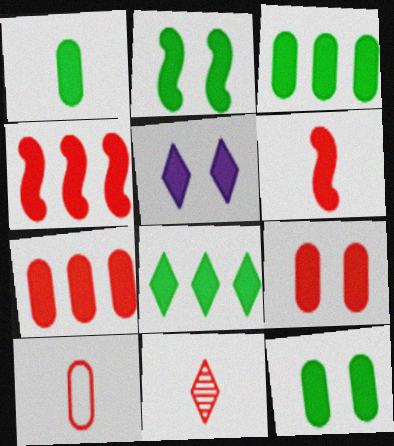[[1, 2, 8], 
[1, 3, 12], 
[1, 4, 5], 
[2, 5, 9], 
[3, 5, 6], 
[6, 10, 11]]